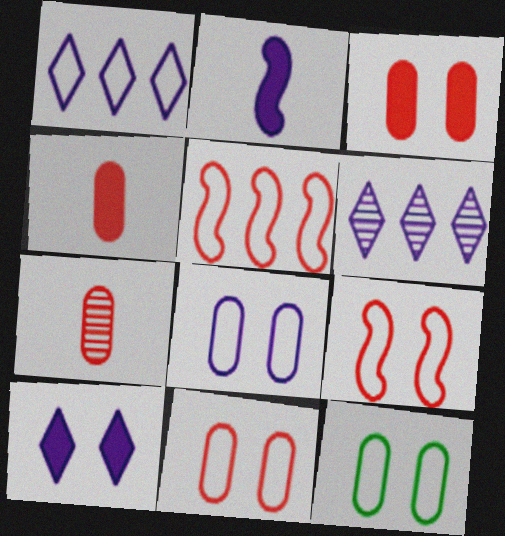[[2, 6, 8], 
[8, 11, 12]]